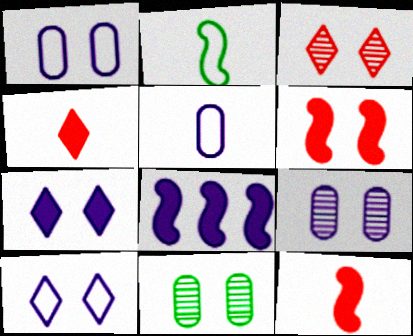[[6, 10, 11]]